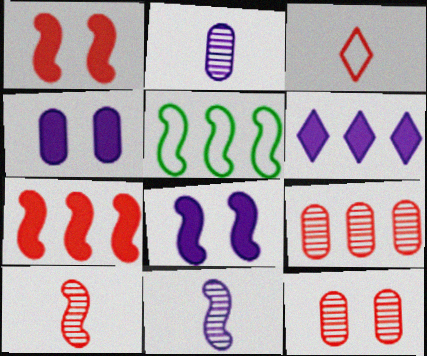[[1, 3, 9], 
[1, 5, 11], 
[3, 7, 12], 
[5, 6, 9], 
[5, 8, 10]]